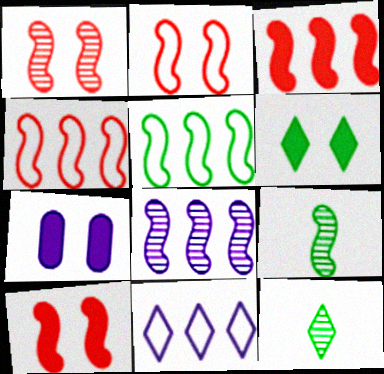[[1, 2, 10], 
[1, 8, 9], 
[3, 5, 8], 
[4, 7, 12], 
[6, 7, 10]]